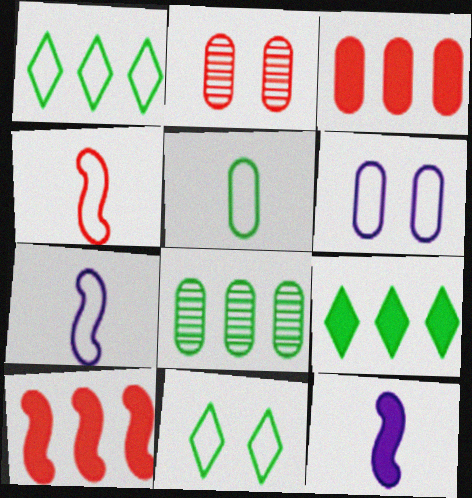[[1, 2, 12], 
[1, 4, 6], 
[2, 7, 9]]